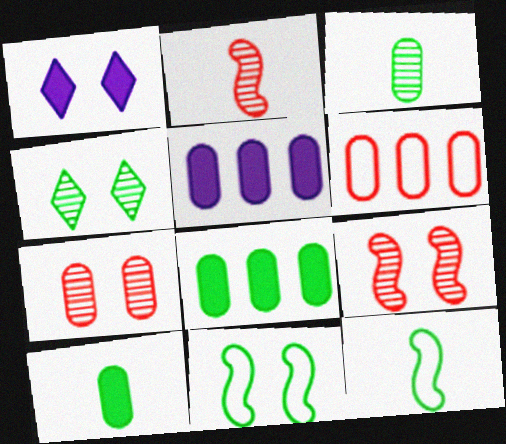[[1, 7, 11], 
[4, 8, 12]]